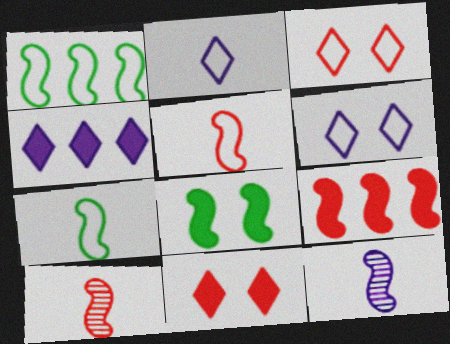[]